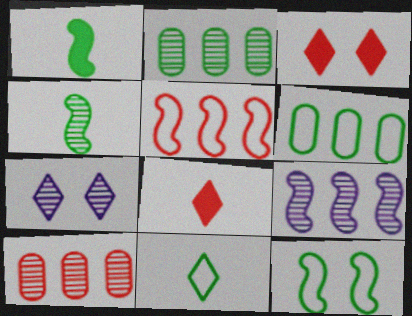[[4, 7, 10], 
[6, 11, 12]]